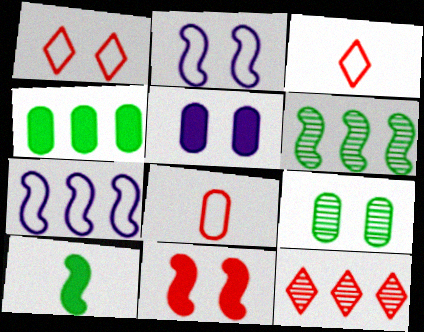[[3, 5, 6], 
[4, 7, 12], 
[8, 11, 12]]